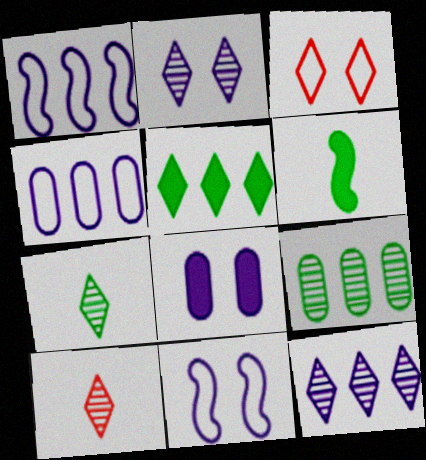[[2, 8, 11]]